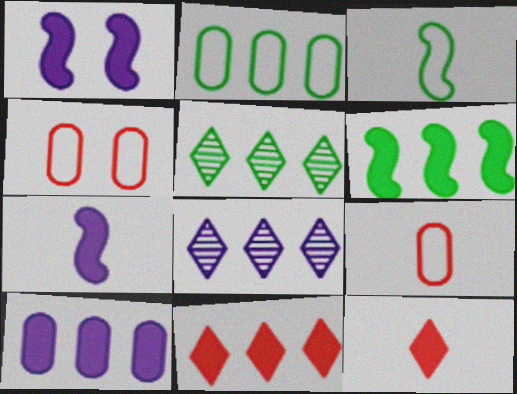[[1, 5, 9], 
[2, 5, 6], 
[4, 5, 7], 
[6, 10, 11]]